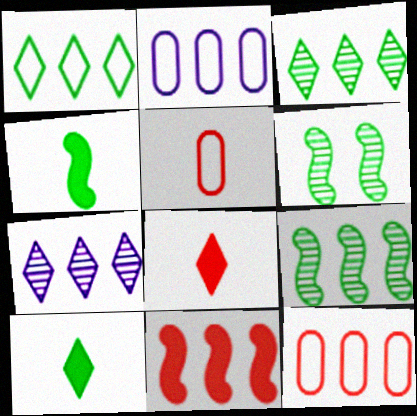[[2, 3, 11], 
[2, 6, 8]]